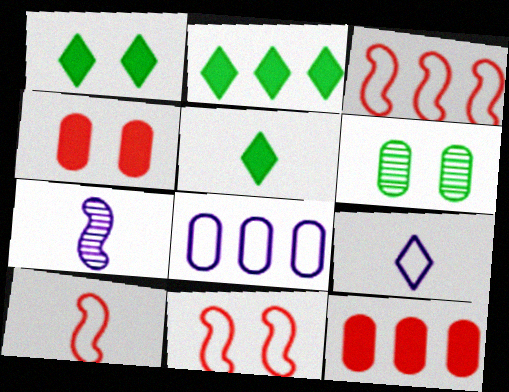[[1, 2, 5], 
[3, 10, 11]]